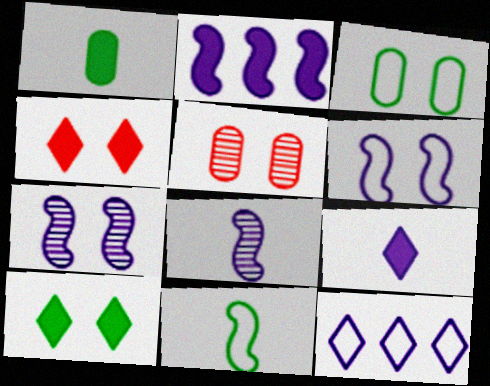[[1, 2, 4], 
[2, 6, 8], 
[3, 4, 7], 
[5, 6, 10]]